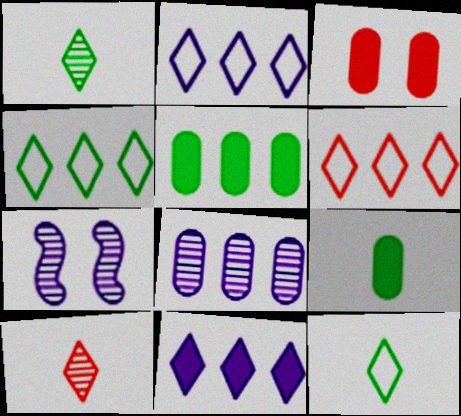[[2, 4, 6], 
[6, 7, 9]]